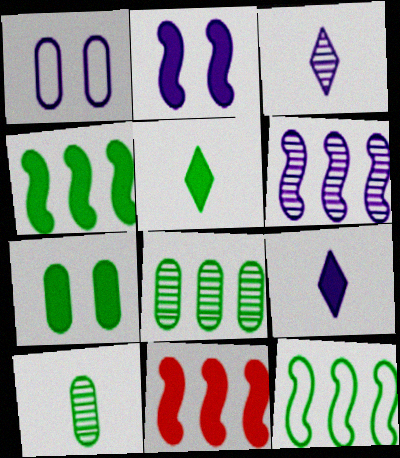[[1, 6, 9], 
[4, 5, 7], 
[6, 11, 12], 
[7, 9, 11]]